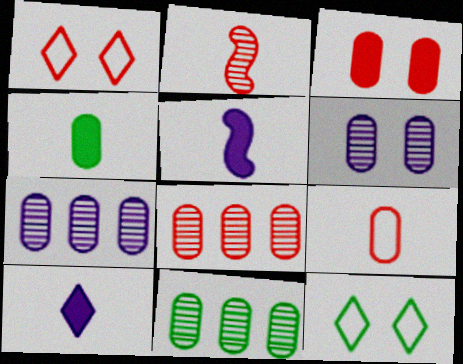[[1, 5, 11], 
[3, 8, 9], 
[5, 8, 12], 
[7, 8, 11]]